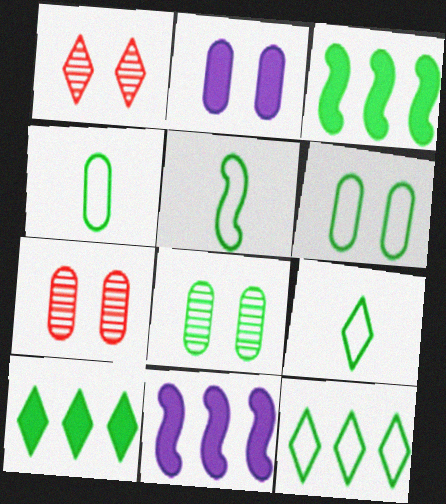[[1, 4, 11], 
[2, 6, 7], 
[3, 8, 9], 
[4, 5, 9], 
[5, 6, 12], 
[5, 8, 10], 
[7, 9, 11]]